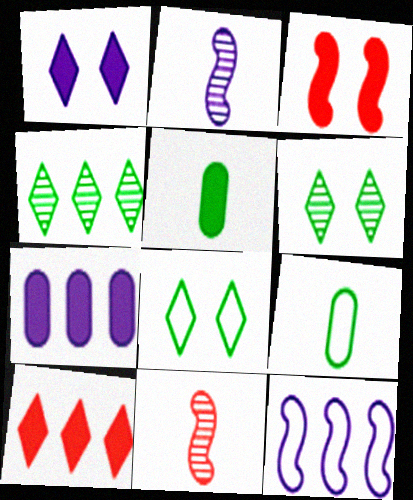[[7, 8, 11]]